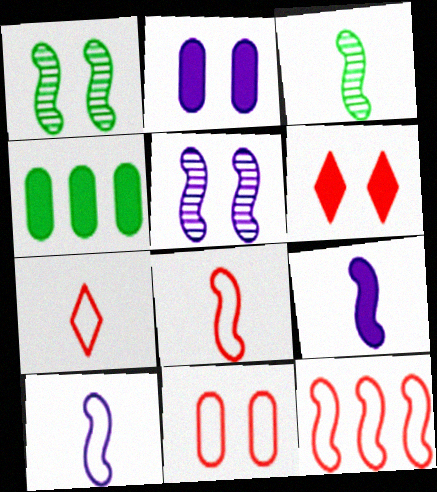[[1, 9, 12], 
[3, 8, 9], 
[4, 5, 7], 
[4, 6, 9], 
[7, 11, 12]]